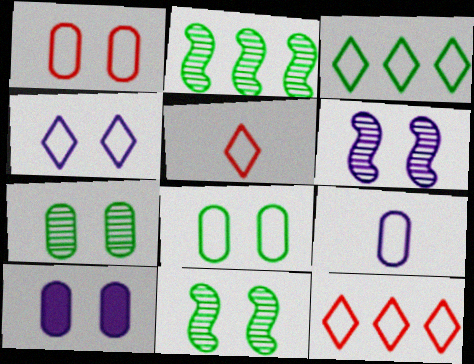[[1, 7, 10], 
[2, 5, 10], 
[3, 4, 5], 
[4, 6, 10]]